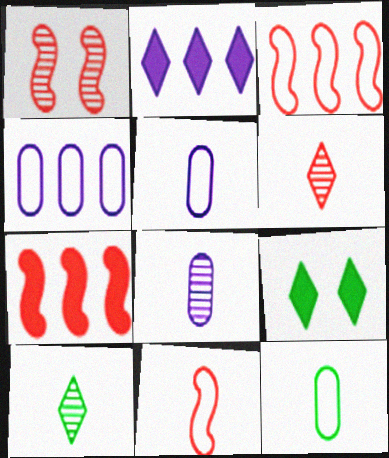[[1, 2, 12], 
[1, 7, 11], 
[3, 8, 9]]